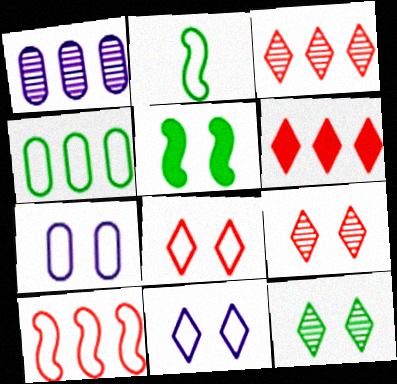[[5, 7, 9]]